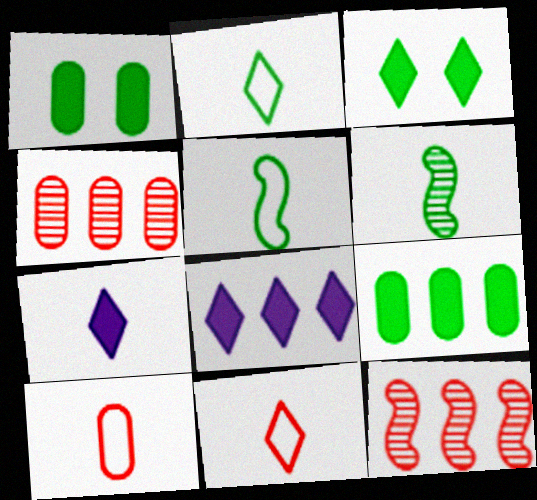[[6, 7, 10]]